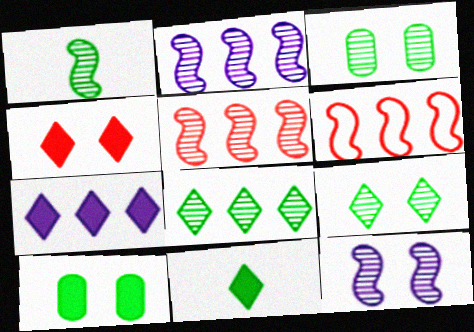[[1, 3, 8], 
[1, 5, 12], 
[4, 7, 11]]